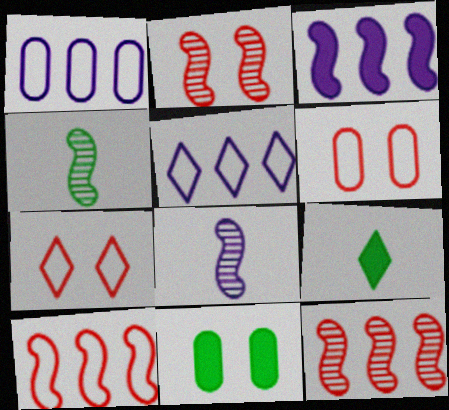[[1, 2, 9]]